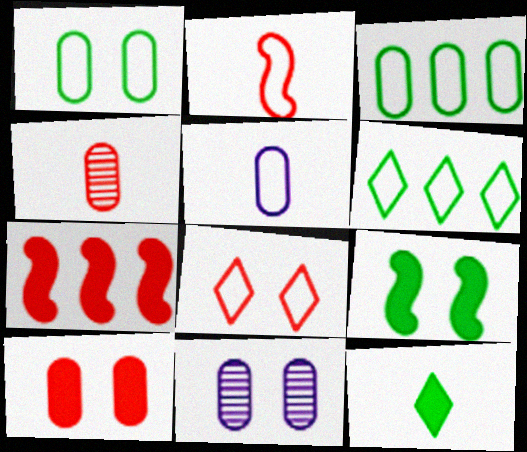[[1, 10, 11], 
[4, 7, 8], 
[8, 9, 11]]